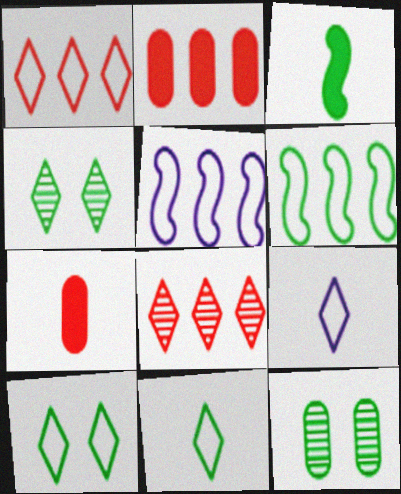[[1, 9, 10], 
[4, 5, 7]]